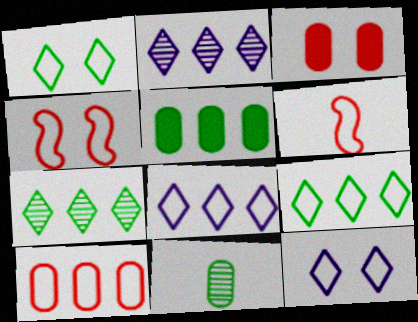[]